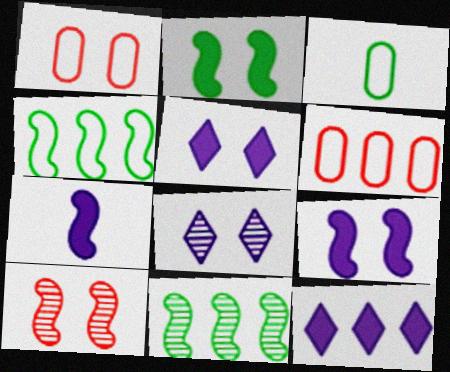[[1, 2, 8], 
[3, 10, 12], 
[4, 7, 10], 
[6, 11, 12]]